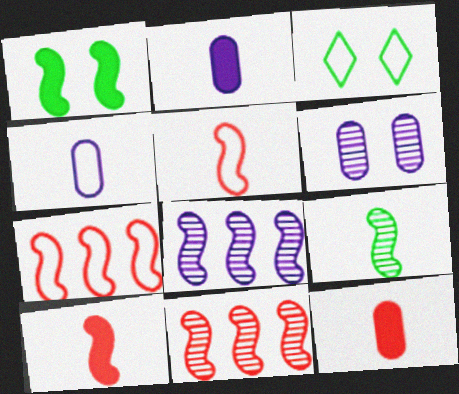[[1, 5, 8], 
[2, 3, 11], 
[3, 4, 7], 
[3, 8, 12]]